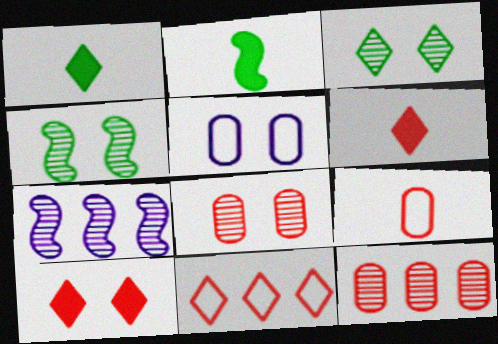[[4, 5, 10]]